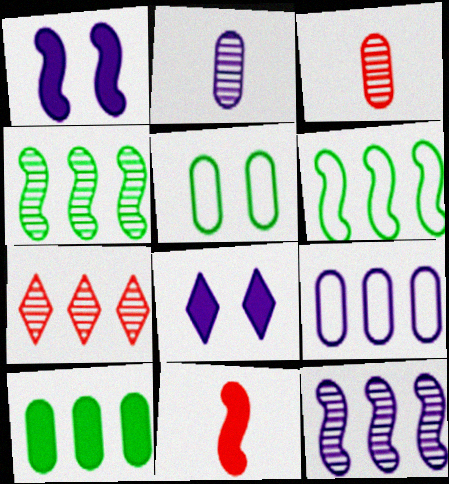[[3, 6, 8], 
[8, 10, 11]]